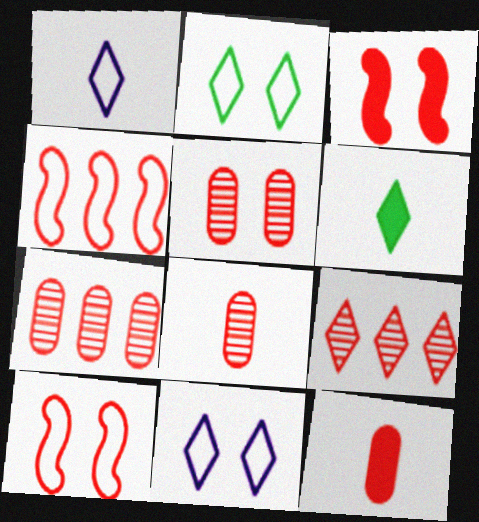[[5, 7, 8], 
[6, 9, 11], 
[9, 10, 12]]